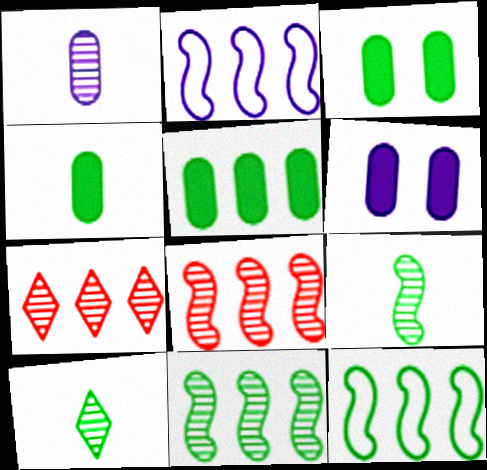[[2, 5, 7], 
[3, 4, 5], 
[3, 10, 12]]